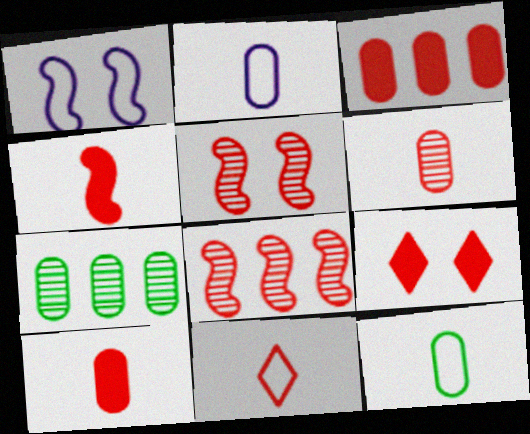[[3, 4, 9], 
[3, 5, 11], 
[4, 6, 11]]